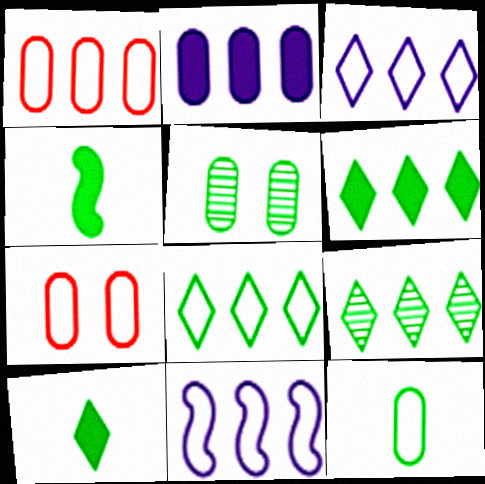[[1, 8, 11], 
[4, 5, 8], 
[6, 8, 9]]